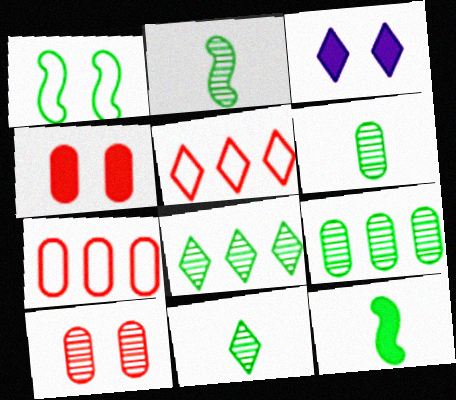[[1, 3, 10], 
[2, 3, 7], 
[2, 6, 11], 
[3, 5, 11]]